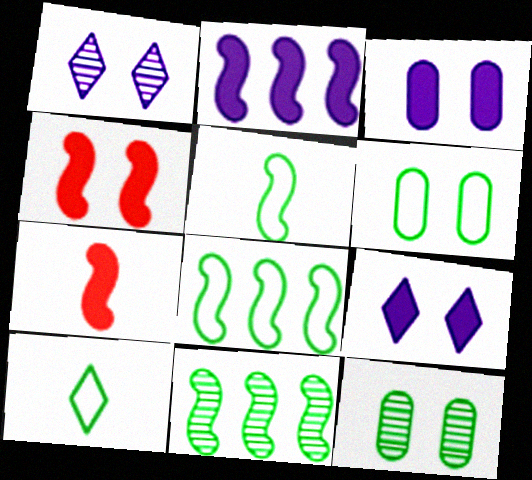[[1, 4, 6], 
[6, 8, 10]]